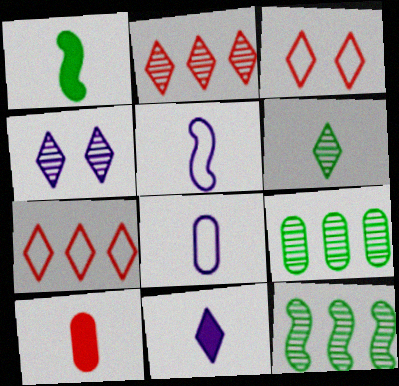[[1, 10, 11], 
[2, 4, 6], 
[5, 6, 10]]